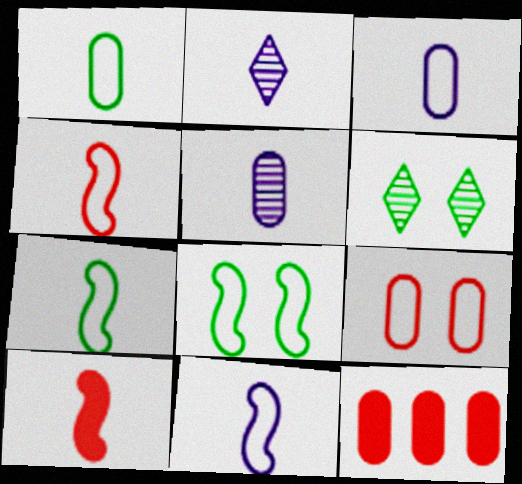[[1, 2, 10], 
[2, 8, 12], 
[4, 7, 11], 
[6, 11, 12]]